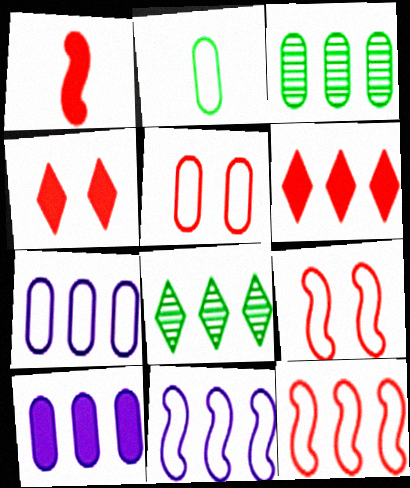[[2, 5, 7], 
[3, 6, 11], 
[8, 10, 12]]